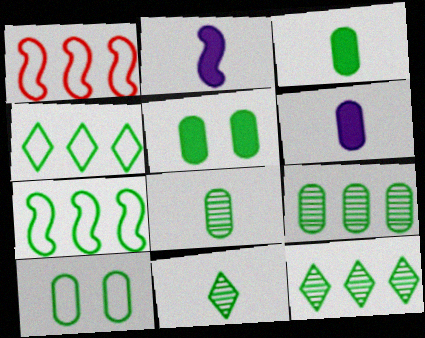[[3, 9, 10], 
[5, 7, 11]]